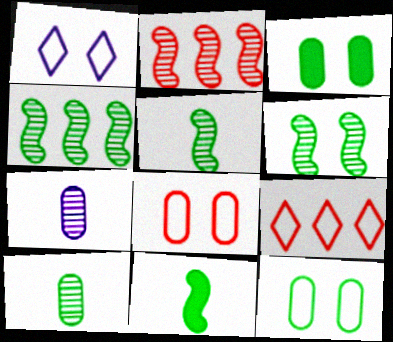[[4, 5, 6]]